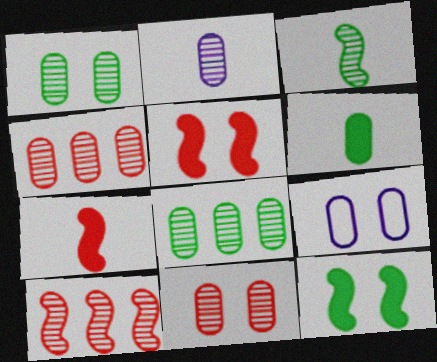[[1, 2, 4], 
[2, 8, 11], 
[4, 6, 9]]